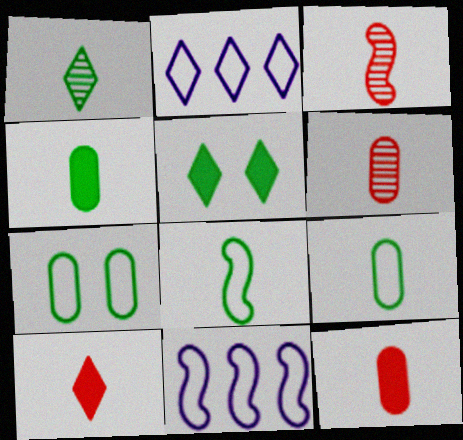[[1, 4, 8], 
[5, 6, 11]]